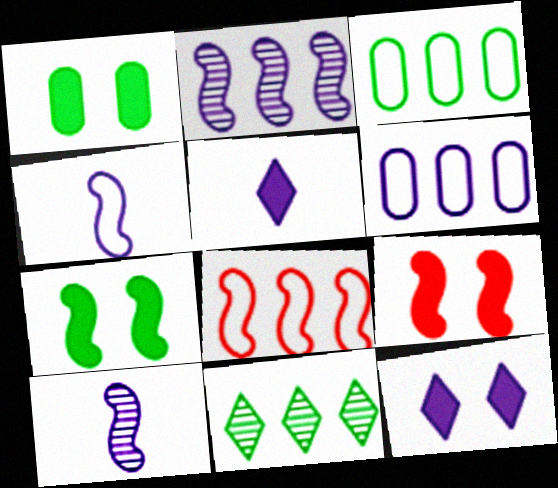[[1, 9, 12], 
[6, 10, 12], 
[7, 8, 10]]